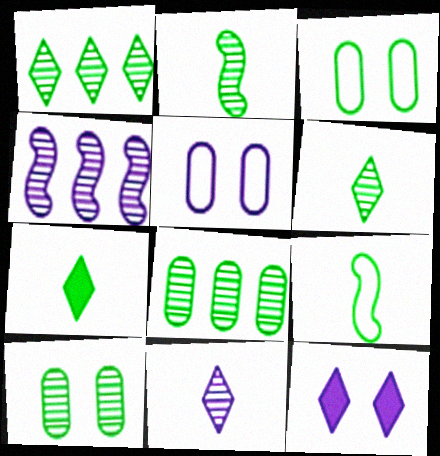[[1, 2, 10]]